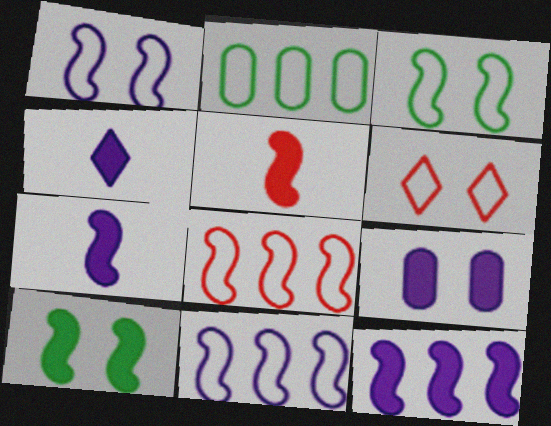[[4, 9, 12], 
[5, 10, 12]]